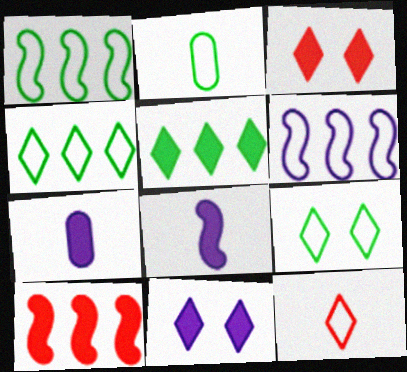[[1, 2, 9]]